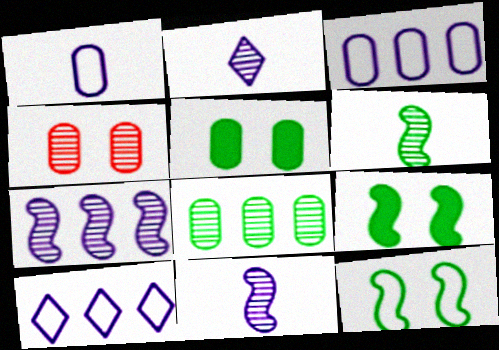[]